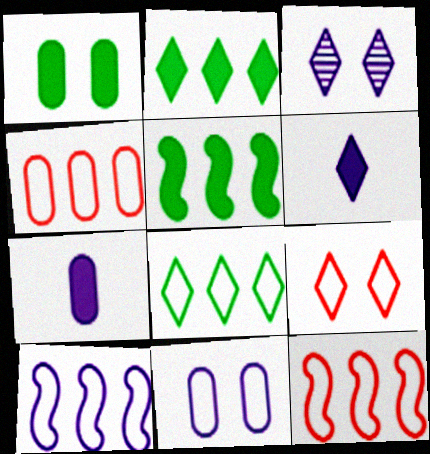[[3, 7, 10], 
[4, 8, 10]]